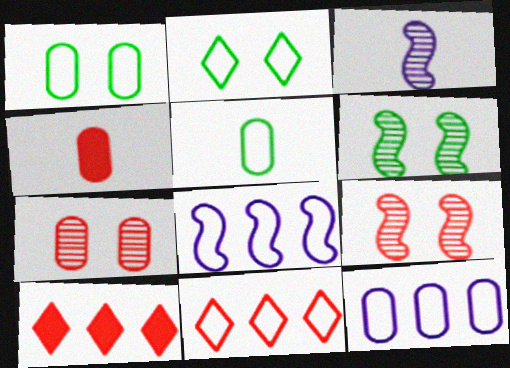[[1, 3, 10], 
[4, 9, 11]]